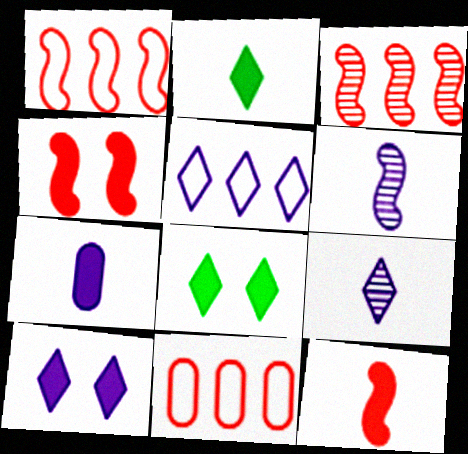[[2, 7, 12], 
[5, 9, 10], 
[6, 8, 11]]